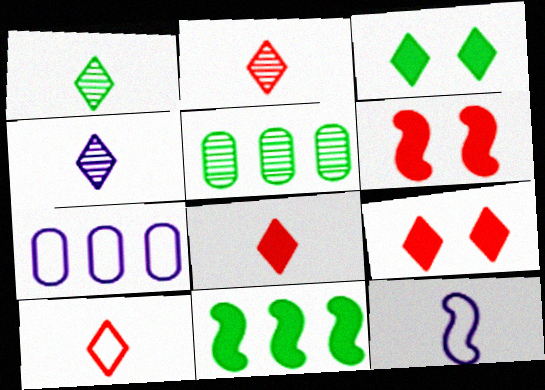[[1, 2, 4], 
[1, 6, 7], 
[2, 8, 10], 
[5, 9, 12]]